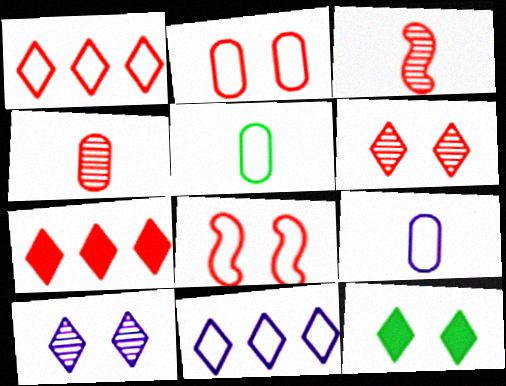[[2, 3, 7], 
[4, 7, 8], 
[5, 8, 11]]